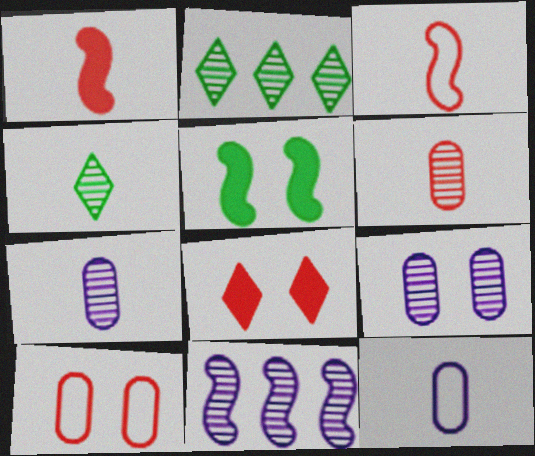[[1, 4, 12], 
[3, 5, 11]]